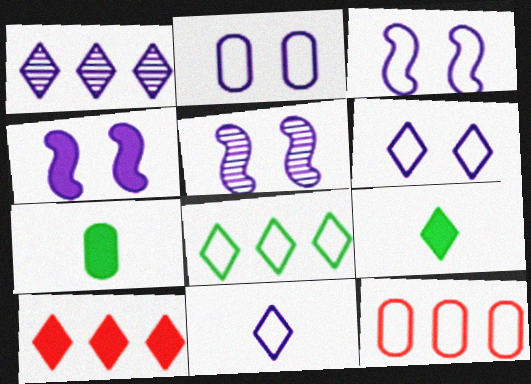[[1, 8, 10], 
[2, 3, 6], 
[3, 4, 5], 
[4, 7, 10], 
[5, 9, 12]]